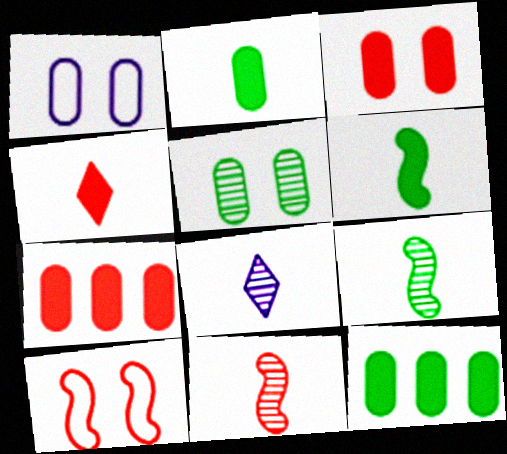[[1, 3, 5], 
[8, 10, 12]]